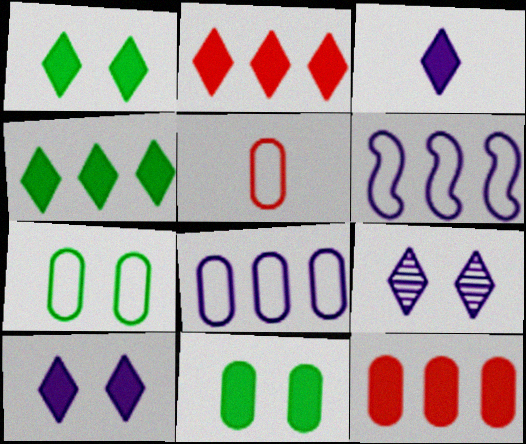[[1, 2, 3], 
[5, 7, 8]]